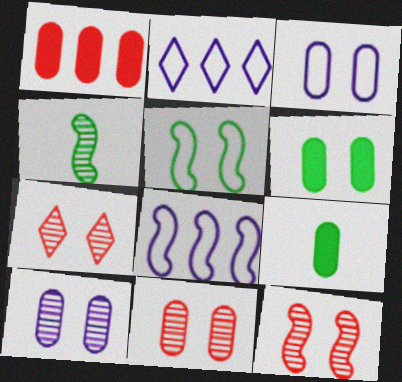[[2, 9, 12], 
[3, 6, 11], 
[7, 8, 9], 
[7, 11, 12]]